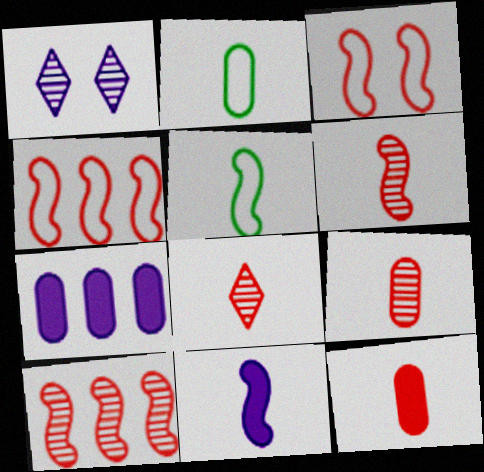[[2, 8, 11], 
[5, 6, 11], 
[6, 8, 9]]